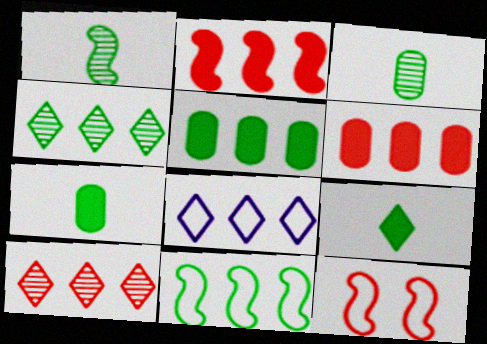[[4, 5, 11]]